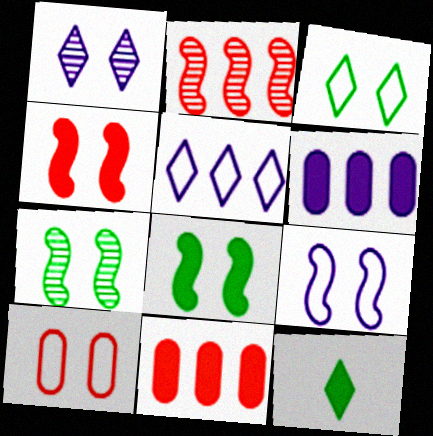[[1, 8, 10], 
[3, 9, 10], 
[4, 6, 12], 
[4, 7, 9]]